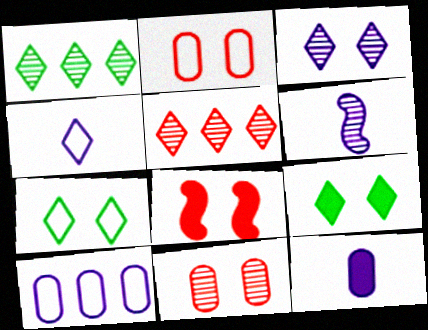[[1, 6, 11], 
[4, 5, 9], 
[4, 6, 12]]